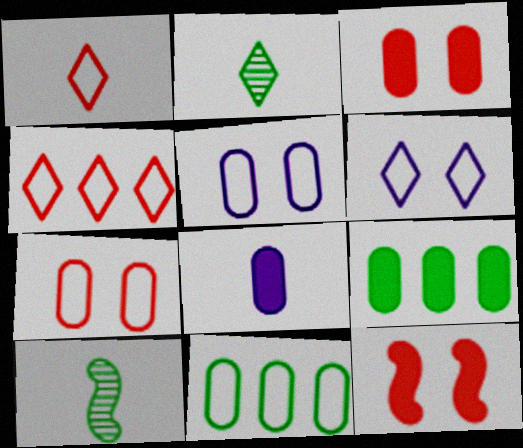[[1, 8, 10], 
[3, 8, 9]]